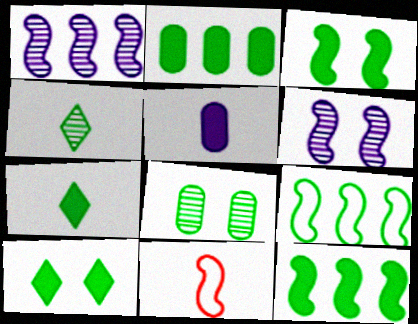[[1, 3, 11], 
[2, 3, 7], 
[4, 5, 11], 
[6, 11, 12], 
[7, 8, 9]]